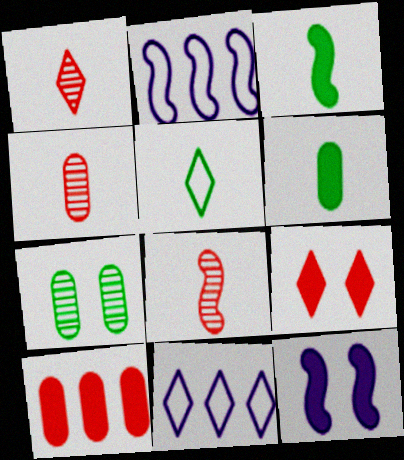[[1, 4, 8]]